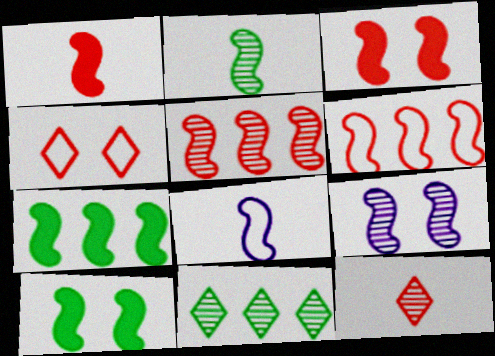[[1, 2, 8], 
[2, 5, 9], 
[5, 8, 10]]